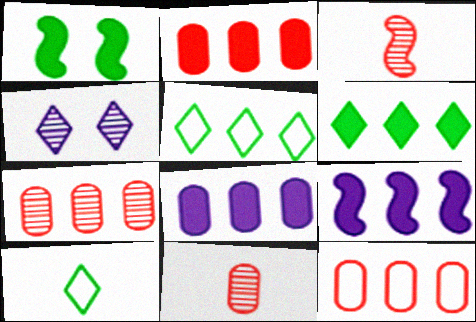[[2, 6, 9], 
[2, 7, 12], 
[5, 7, 9]]